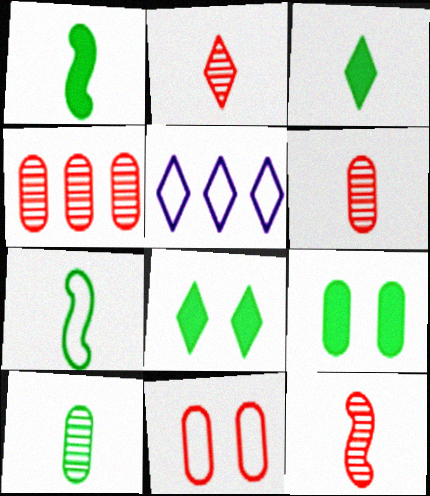[[2, 5, 8], 
[2, 6, 12], 
[3, 7, 10], 
[5, 7, 11], 
[5, 9, 12]]